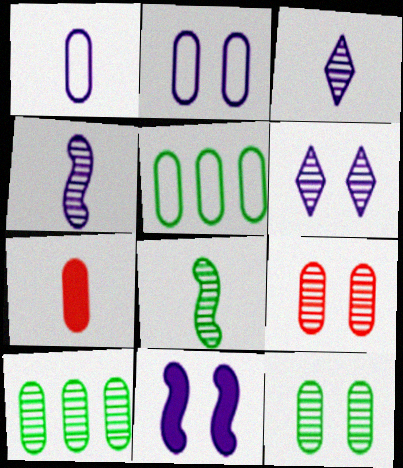[[2, 6, 11], 
[2, 7, 10]]